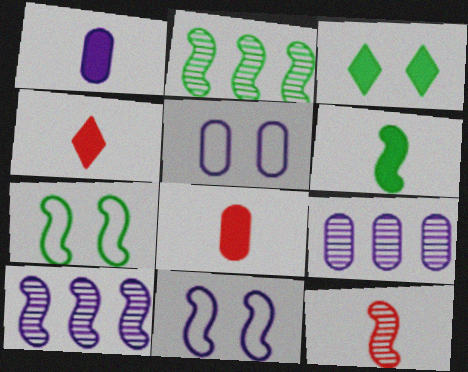[[1, 4, 6], 
[1, 5, 9], 
[2, 4, 5], 
[2, 6, 7], 
[4, 7, 9]]